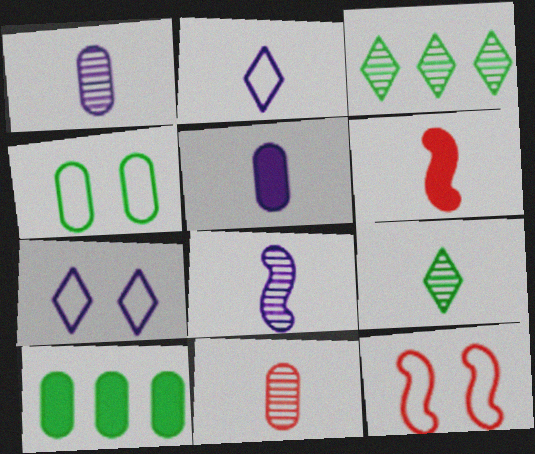[[2, 5, 8], 
[3, 5, 12], 
[4, 7, 12], 
[8, 9, 11]]